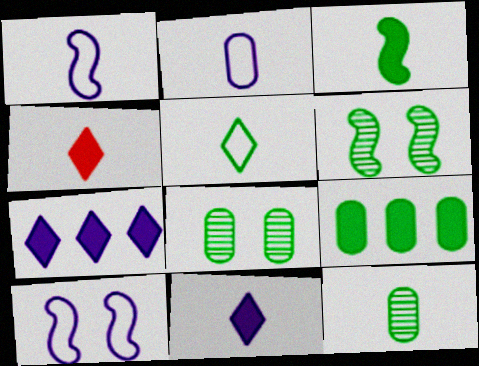[[1, 4, 12], 
[3, 5, 12], 
[5, 6, 9]]